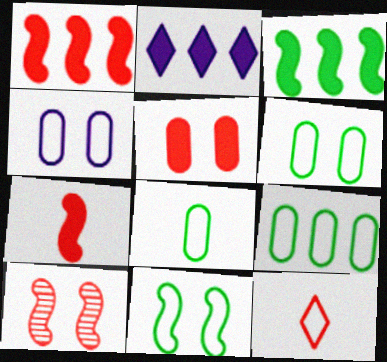[[2, 8, 10], 
[6, 8, 9]]